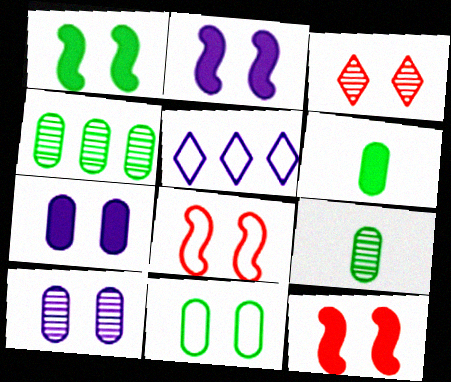[[1, 2, 12], 
[2, 3, 11], 
[4, 6, 11], 
[5, 9, 12]]